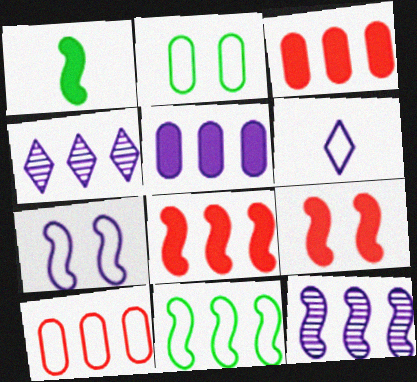[[3, 4, 11], 
[8, 11, 12]]